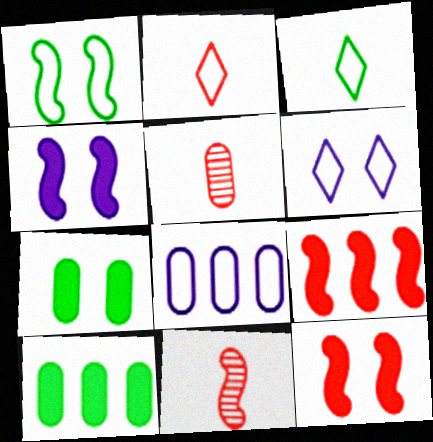[[1, 2, 8], 
[5, 7, 8], 
[6, 10, 11]]